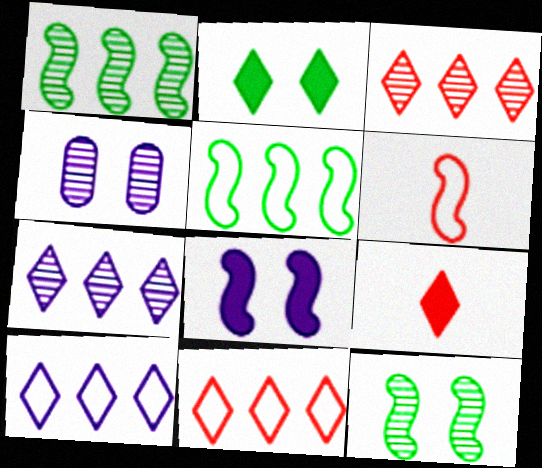[[1, 6, 8], 
[4, 5, 9]]